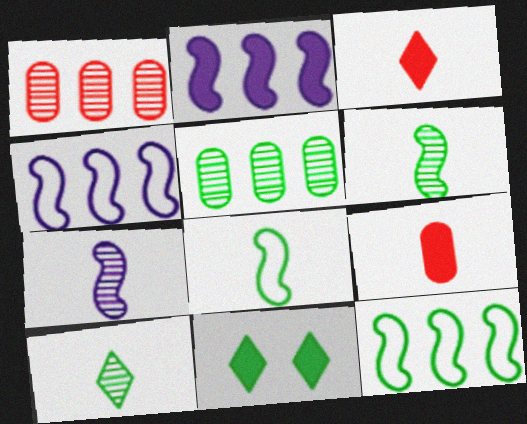[[2, 9, 11], 
[5, 8, 11]]